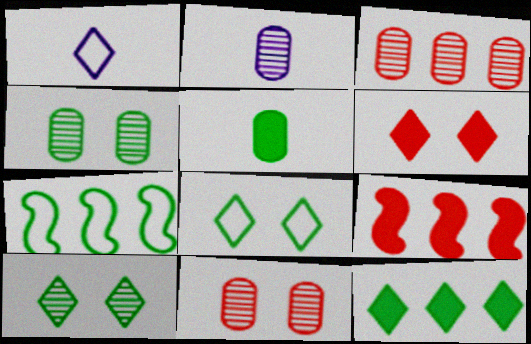[[1, 4, 9], 
[2, 3, 4], 
[2, 6, 7], 
[2, 8, 9], 
[5, 7, 10]]